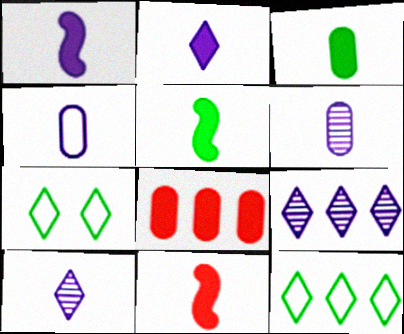[[1, 4, 10], 
[1, 5, 11], 
[2, 3, 11]]